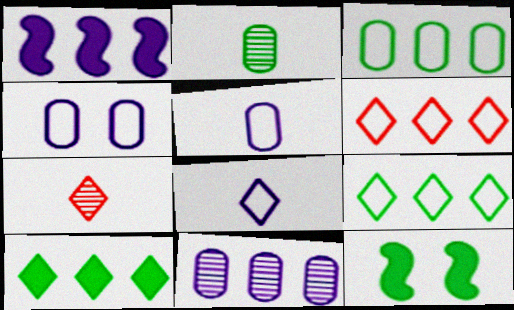[[2, 9, 12]]